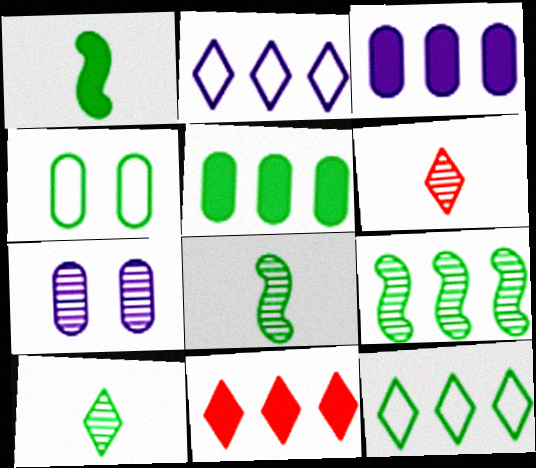[[5, 9, 12], 
[6, 7, 9]]